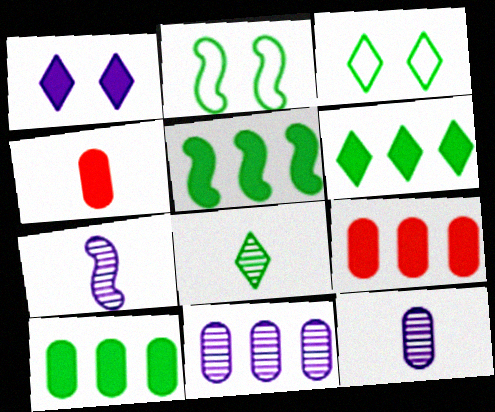[[1, 4, 5], 
[2, 8, 10], 
[3, 6, 8], 
[3, 7, 9], 
[5, 6, 10]]